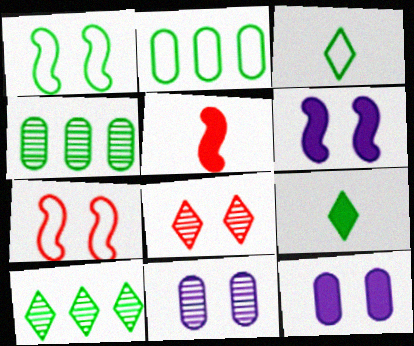[[1, 2, 3], 
[1, 4, 9], 
[1, 8, 12]]